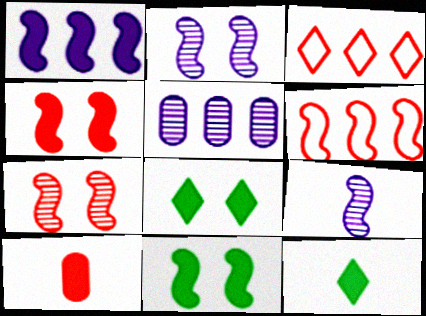[[1, 8, 10], 
[3, 7, 10], 
[6, 9, 11]]